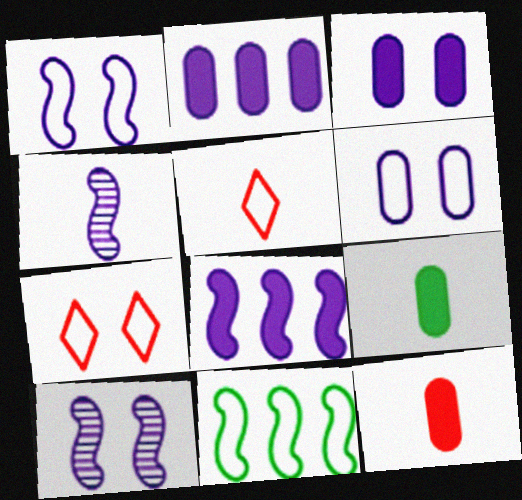[[1, 4, 8], 
[4, 5, 9], 
[5, 6, 11]]